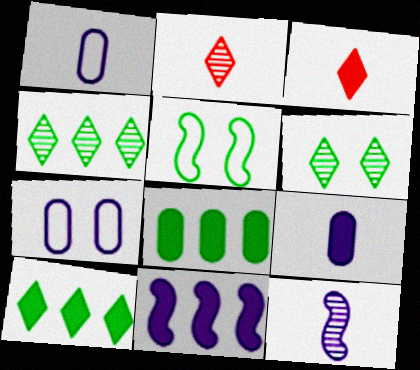[]